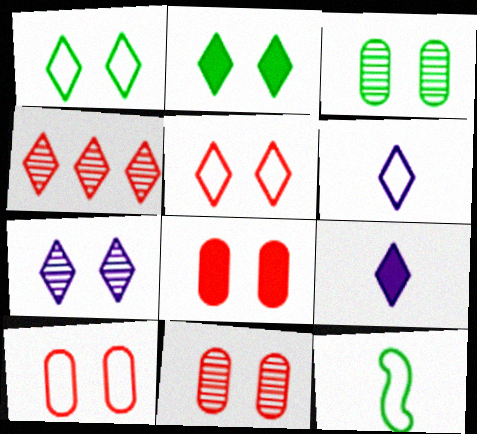[[1, 4, 9], 
[2, 4, 6], 
[2, 5, 7], 
[8, 10, 11]]